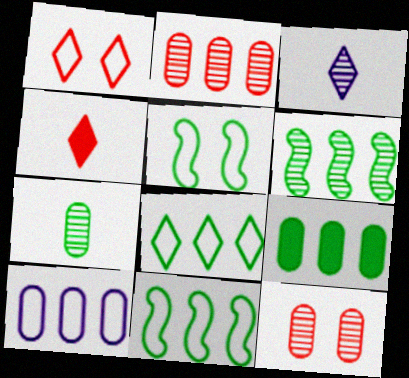[[2, 9, 10], 
[3, 6, 12], 
[6, 8, 9]]